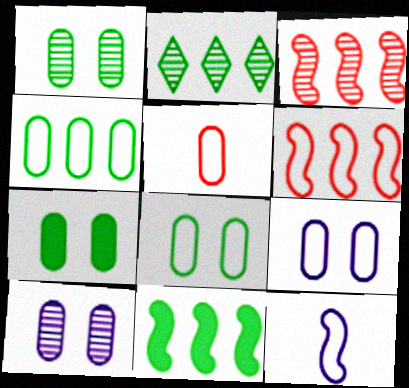[[1, 7, 8], 
[2, 4, 11], 
[4, 5, 9]]